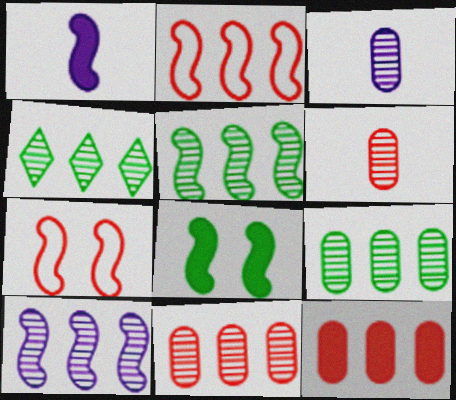[[1, 5, 7], 
[4, 5, 9], 
[4, 10, 11]]